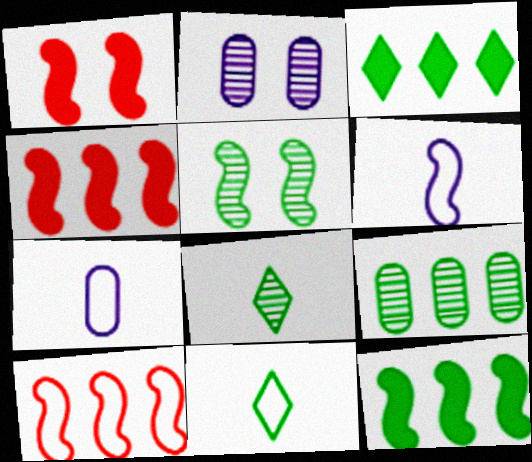[[2, 4, 11], 
[4, 5, 6], 
[5, 8, 9]]